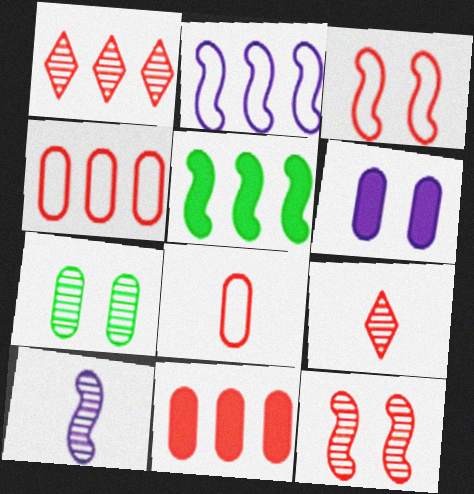[[1, 7, 10], 
[3, 5, 10], 
[3, 9, 11]]